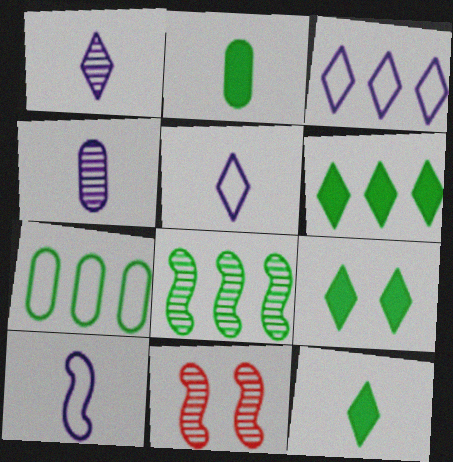[[2, 3, 11], 
[6, 7, 8], 
[6, 9, 12]]